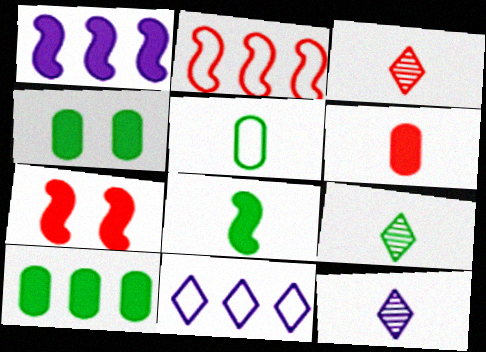[[1, 7, 8], 
[2, 4, 12], 
[3, 9, 12], 
[5, 8, 9]]